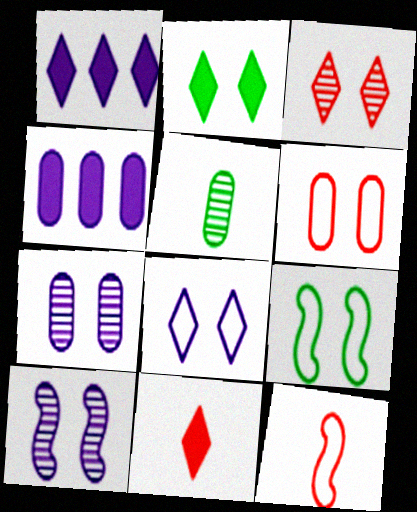[[1, 2, 11], 
[2, 3, 8], 
[2, 6, 10], 
[4, 5, 6], 
[6, 8, 9]]